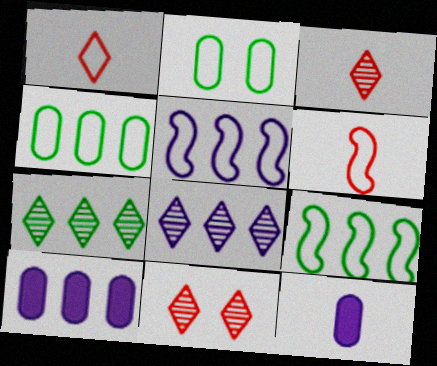[[1, 2, 5], 
[5, 8, 10], 
[9, 11, 12]]